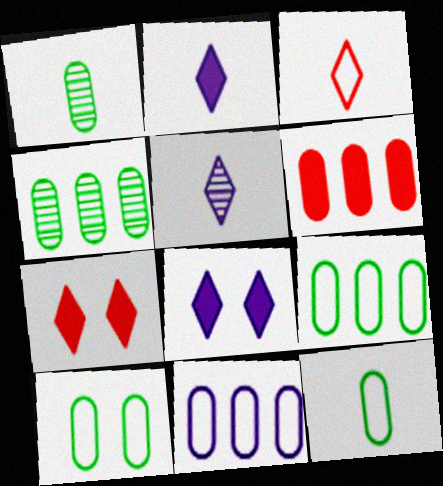[[4, 6, 11], 
[9, 10, 12]]